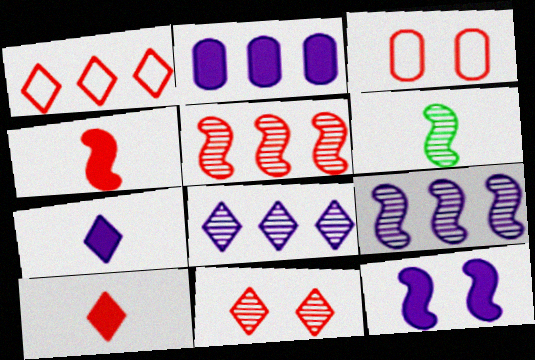[[1, 10, 11], 
[2, 7, 12], 
[3, 5, 10]]